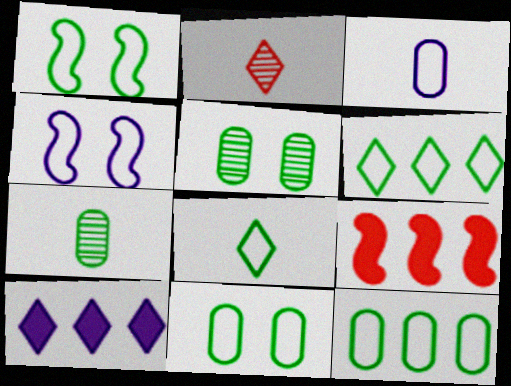[[1, 8, 12]]